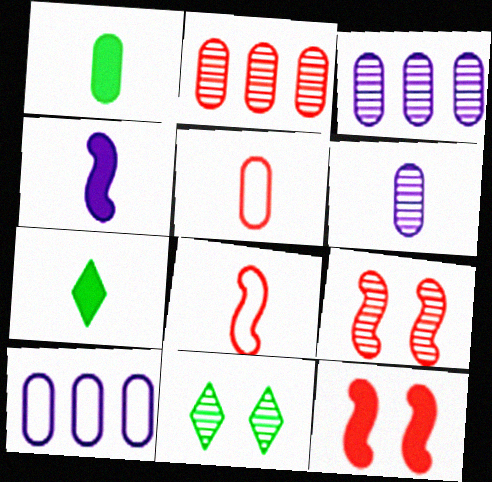[[1, 5, 6], 
[6, 7, 8], 
[7, 9, 10]]